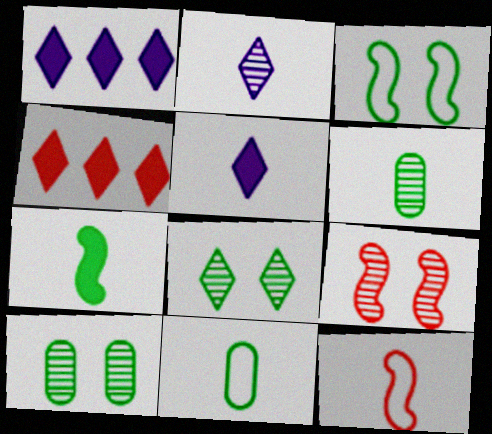[[1, 9, 11], 
[1, 10, 12], 
[5, 6, 12]]